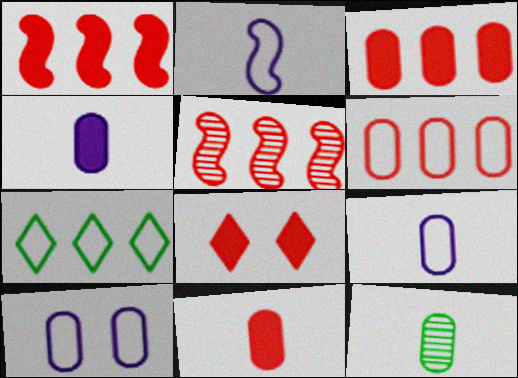[[1, 8, 11], 
[3, 10, 12], 
[9, 11, 12]]